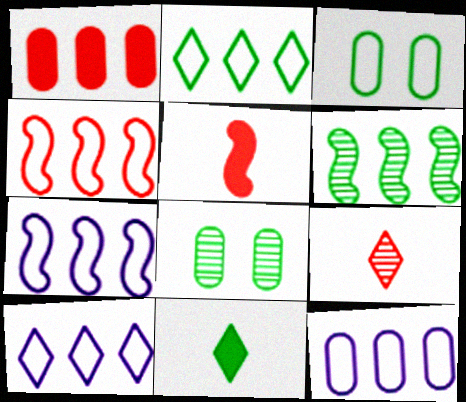[[1, 6, 10], 
[2, 4, 12], 
[3, 6, 11], 
[5, 8, 10], 
[7, 10, 12]]